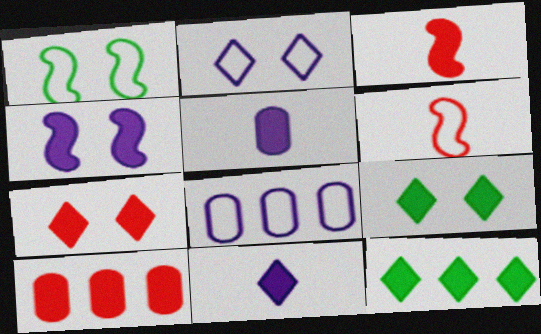[[3, 7, 10], 
[7, 11, 12]]